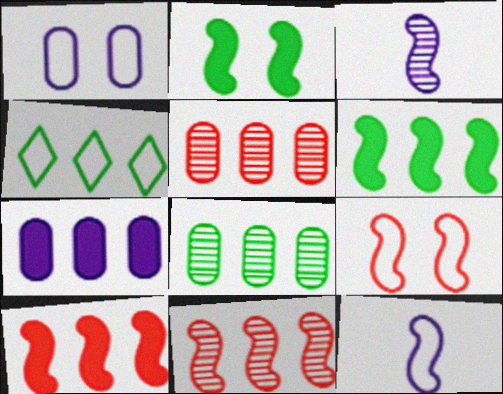[[2, 11, 12], 
[3, 6, 9], 
[4, 6, 8], 
[4, 7, 11]]